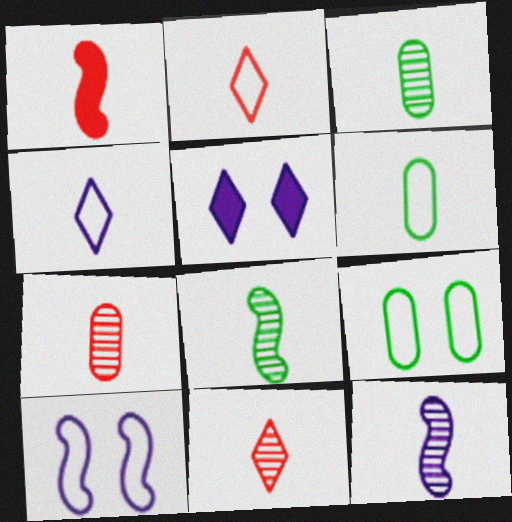[[1, 2, 7], 
[1, 3, 4], 
[3, 11, 12]]